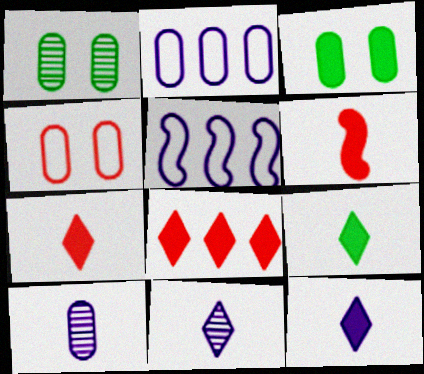[[1, 5, 7], 
[7, 9, 12]]